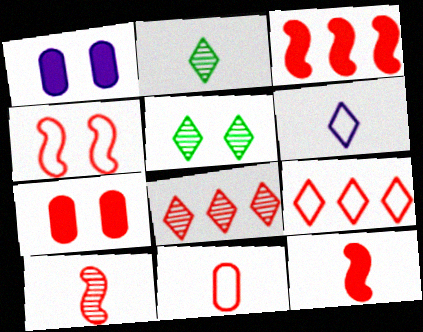[[1, 4, 5], 
[3, 4, 10], 
[4, 9, 11], 
[7, 9, 10]]